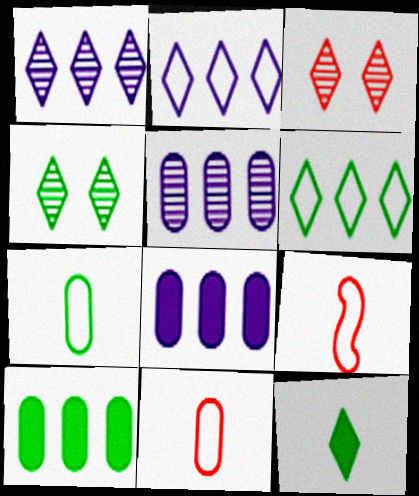[[2, 3, 12], 
[4, 6, 12], 
[4, 8, 9]]